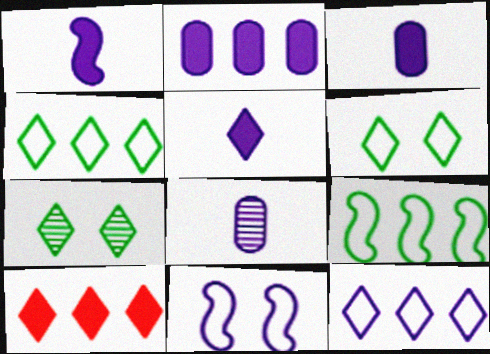[[1, 3, 5]]